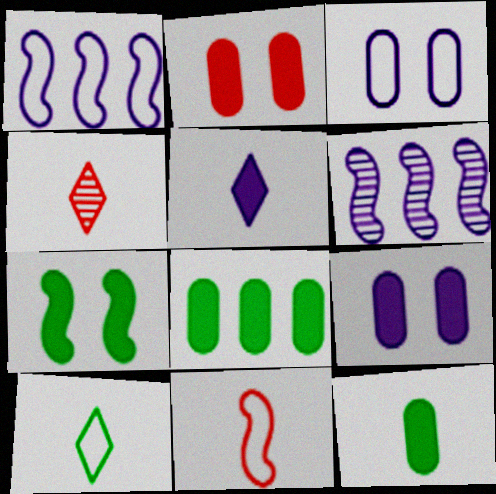[[2, 6, 10], 
[3, 5, 6], 
[4, 5, 10], 
[6, 7, 11]]